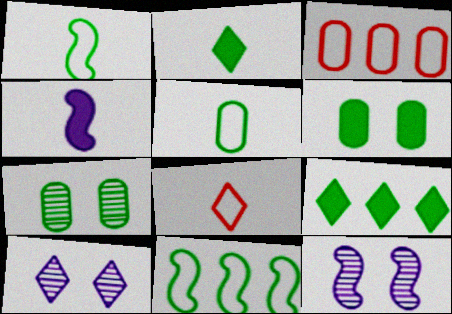[[1, 7, 9], 
[2, 3, 12], 
[2, 7, 11], 
[8, 9, 10]]